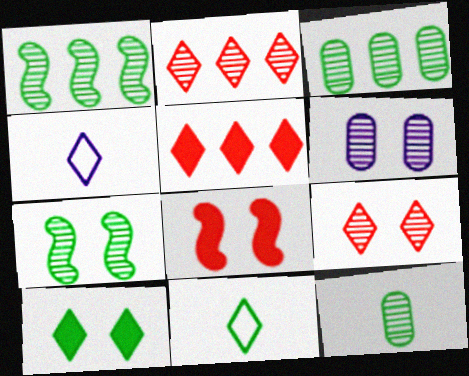[[2, 4, 10], 
[3, 4, 8], 
[6, 7, 9]]